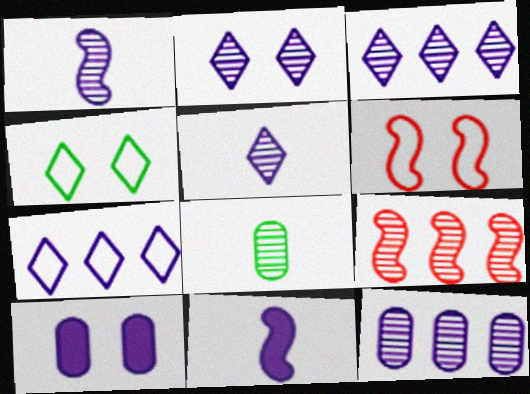[[1, 2, 12], 
[1, 7, 10], 
[2, 3, 5], 
[2, 8, 9]]